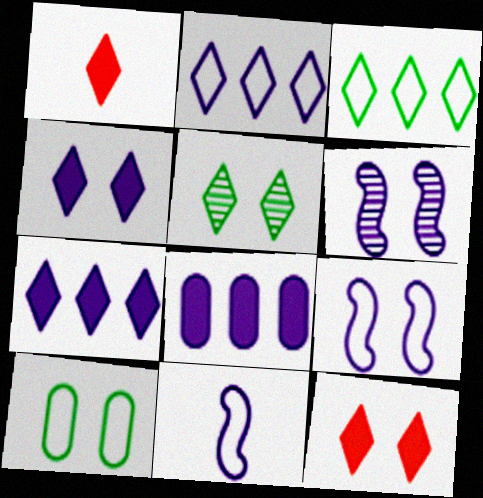[[1, 2, 5], 
[6, 10, 12]]